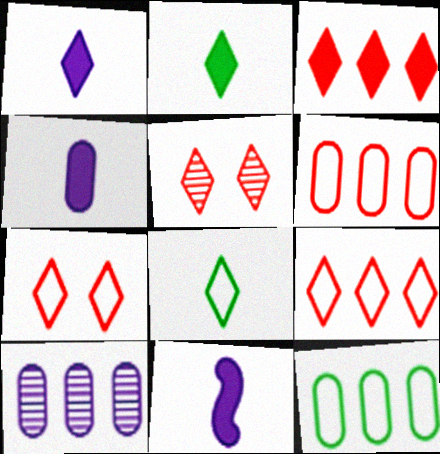[[1, 4, 11], 
[5, 11, 12]]